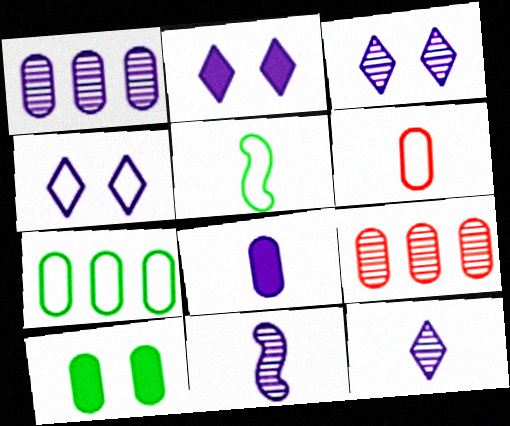[[1, 3, 11], 
[1, 6, 10], 
[2, 3, 4], 
[2, 5, 9]]